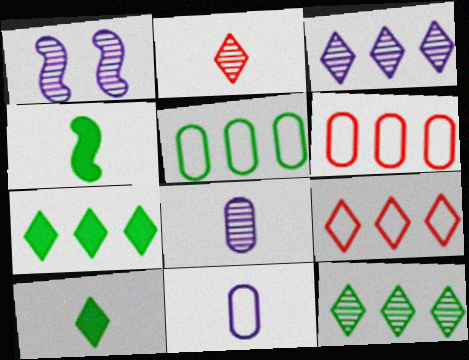[[1, 3, 8], 
[1, 6, 10], 
[2, 4, 11], 
[3, 7, 9]]